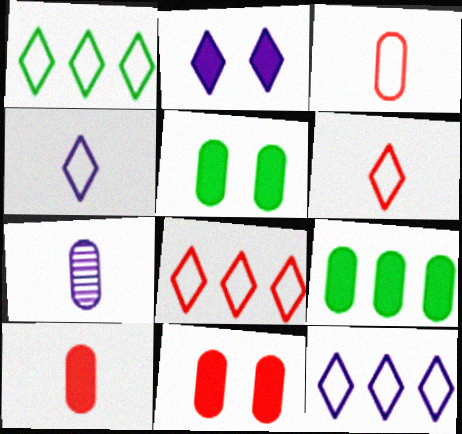[[1, 8, 12]]